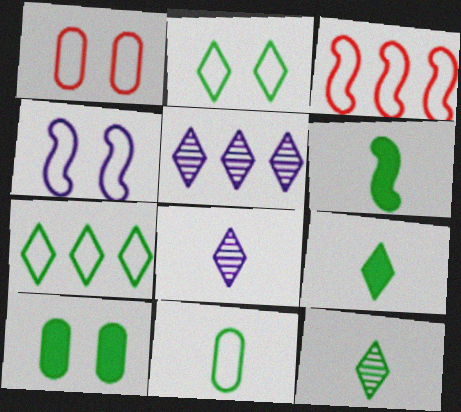[[1, 2, 4], 
[1, 5, 6], 
[3, 8, 10], 
[6, 11, 12]]